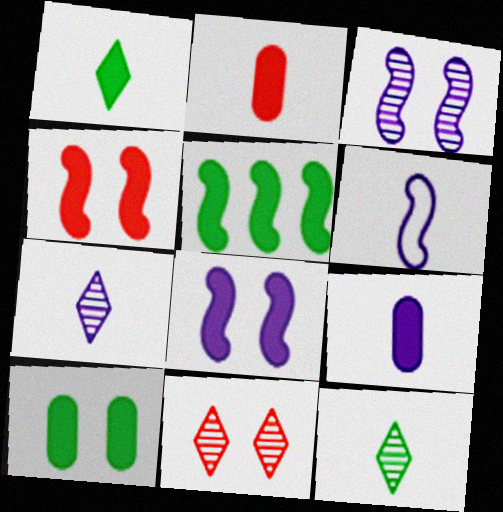[[1, 5, 10], 
[2, 6, 12], 
[6, 7, 9]]